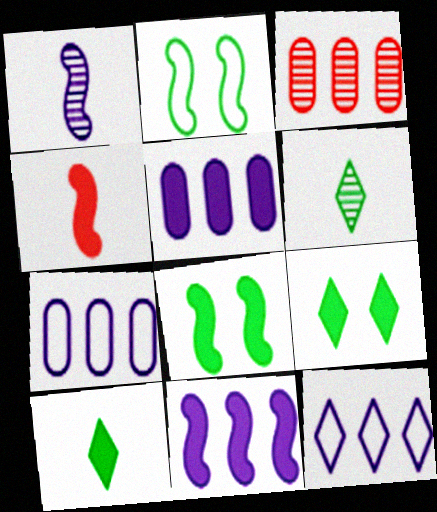[[4, 5, 9], 
[4, 8, 11]]